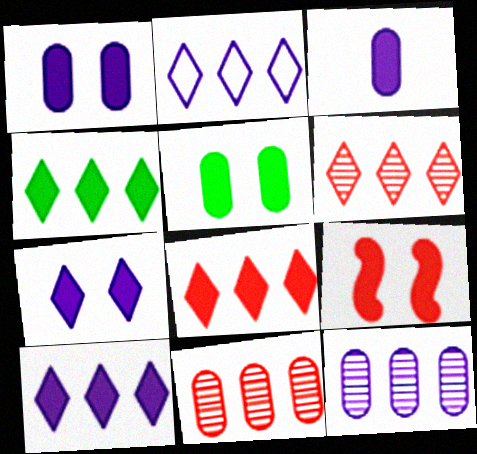[[2, 4, 6], 
[3, 4, 9], 
[4, 8, 10], 
[5, 7, 9]]